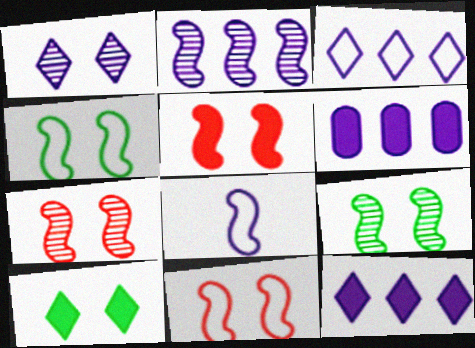[[1, 6, 8], 
[2, 3, 6], 
[5, 7, 11]]